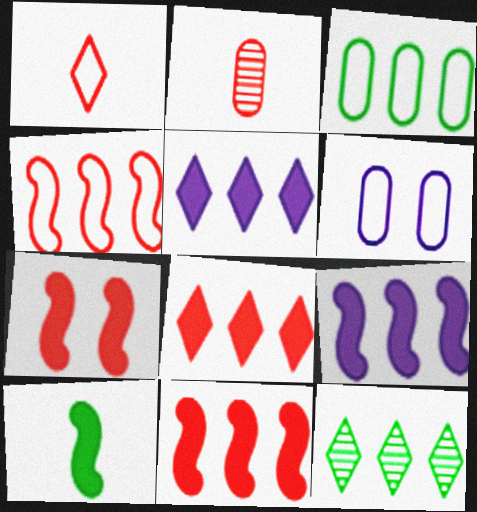[[7, 9, 10]]